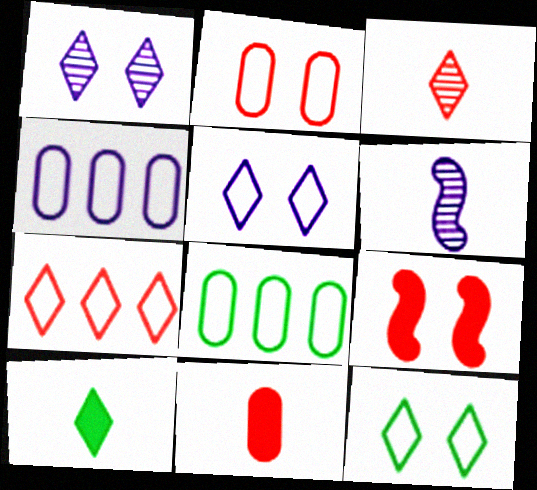[[1, 7, 10]]